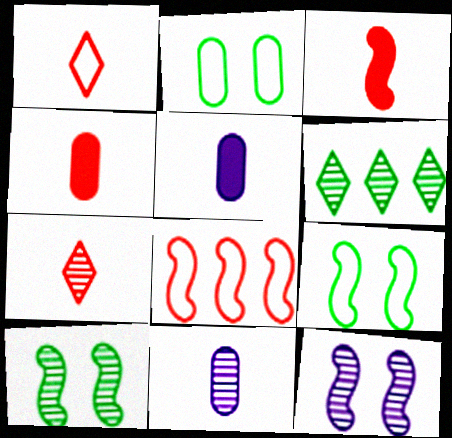[]